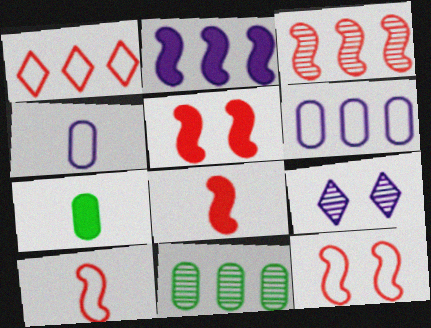[[1, 2, 11], 
[2, 4, 9], 
[3, 5, 10], 
[3, 8, 12]]